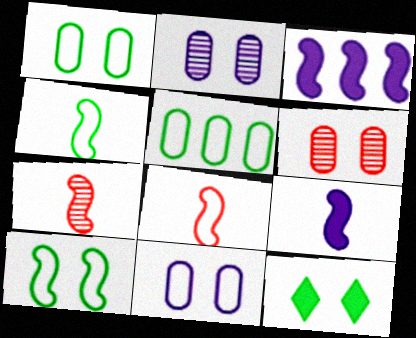[[3, 7, 10], 
[4, 7, 9]]